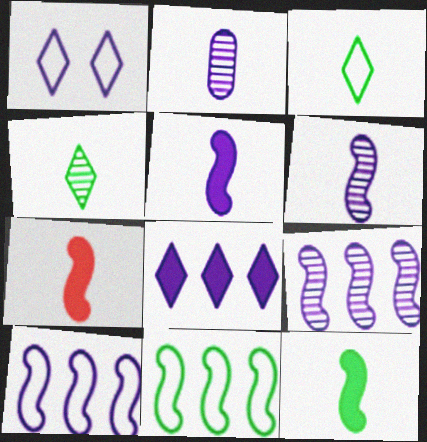[[2, 3, 7], 
[5, 7, 12]]